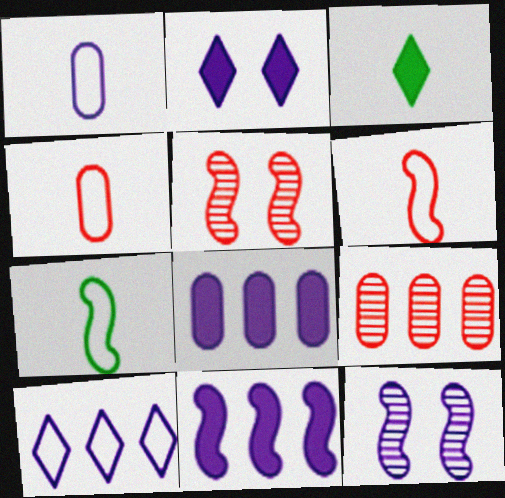[[2, 7, 9], 
[5, 7, 11]]